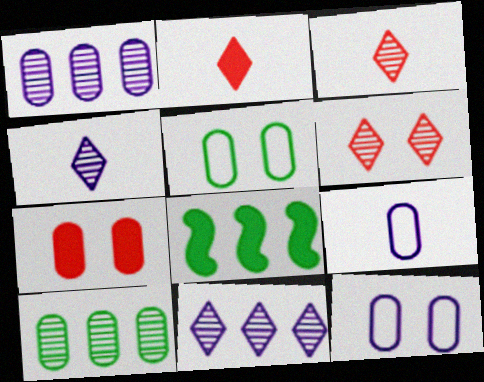[[3, 8, 12], 
[6, 8, 9], 
[7, 9, 10]]